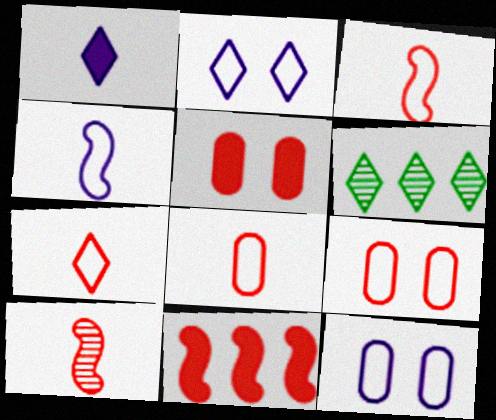[[3, 7, 8], 
[4, 5, 6]]